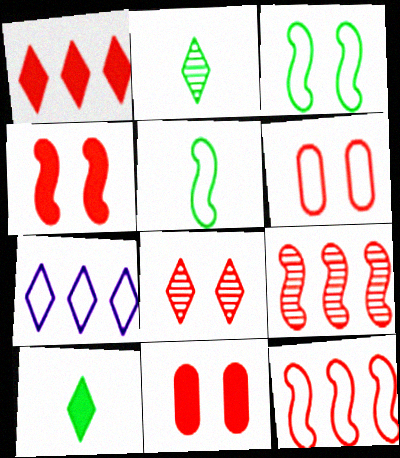[[4, 6, 8], 
[5, 6, 7], 
[7, 8, 10]]